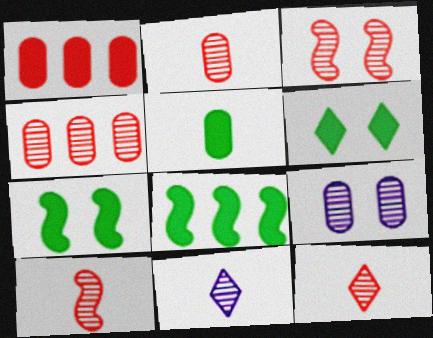[[2, 10, 12], 
[3, 4, 12], 
[5, 6, 8]]